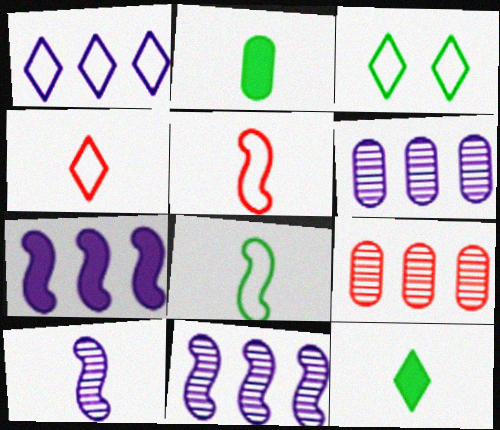[[1, 3, 4], 
[1, 6, 7], 
[2, 4, 10]]